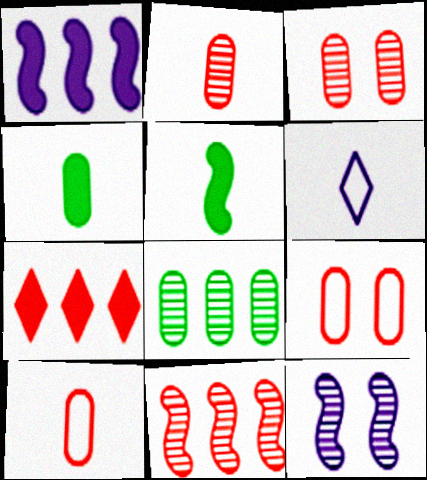[[2, 5, 6]]